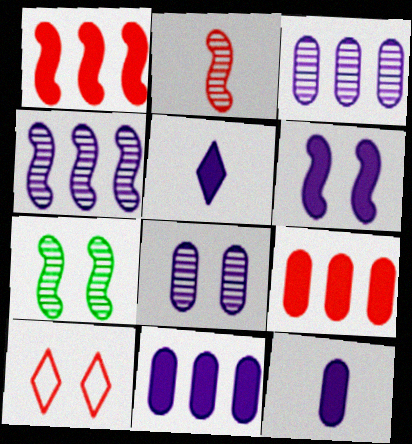[[2, 4, 7], 
[2, 9, 10], 
[5, 6, 11]]